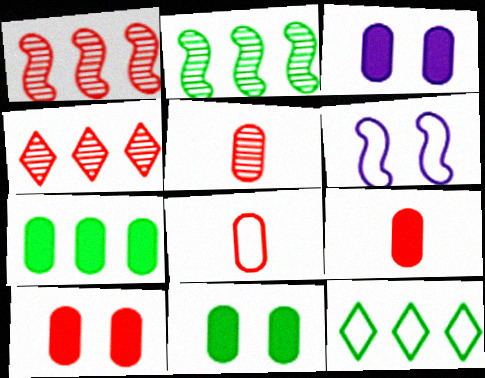[[2, 7, 12], 
[3, 7, 9], 
[3, 10, 11], 
[5, 8, 9], 
[6, 8, 12]]